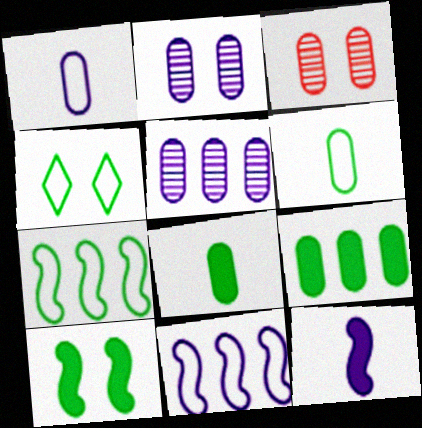[[1, 3, 9], 
[4, 6, 7]]